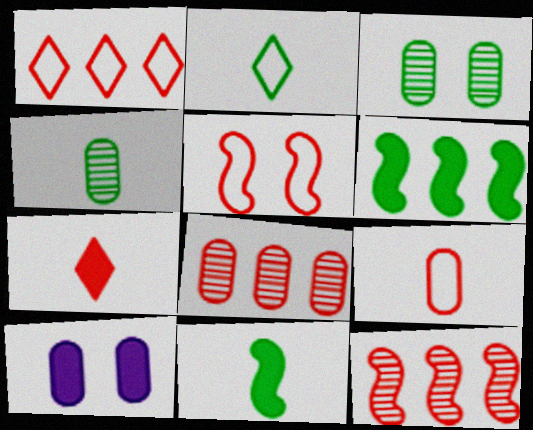[[1, 5, 9], 
[2, 3, 6], 
[2, 4, 11], 
[2, 10, 12], 
[5, 7, 8], 
[6, 7, 10]]